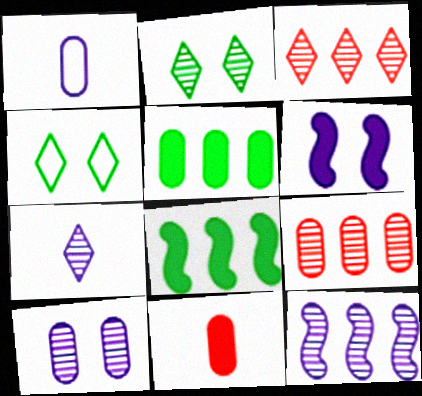[[2, 3, 7], 
[4, 11, 12], 
[7, 10, 12]]